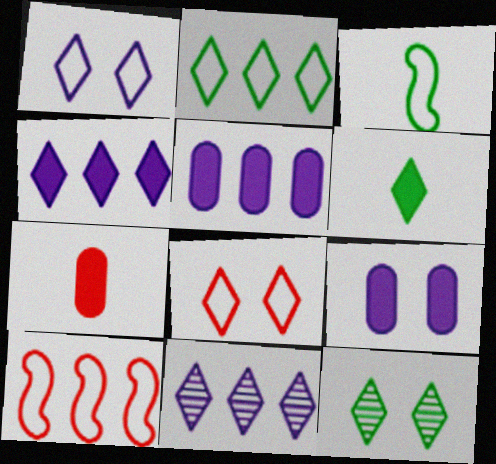[[2, 6, 12], 
[6, 8, 11]]